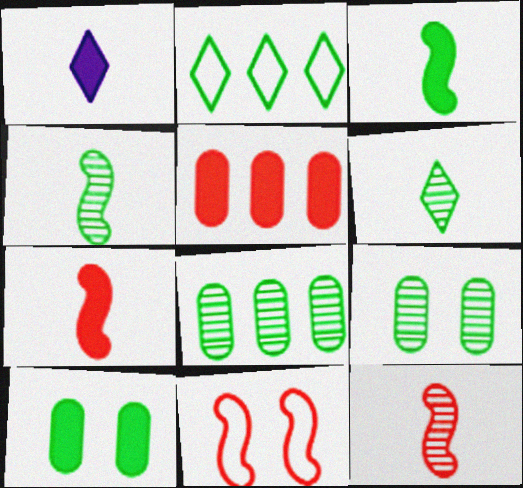[[1, 8, 11], 
[2, 3, 9], 
[2, 4, 10]]